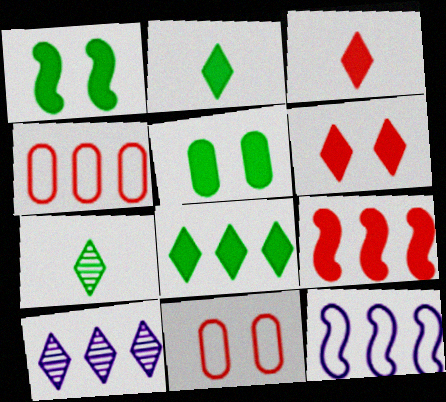[]